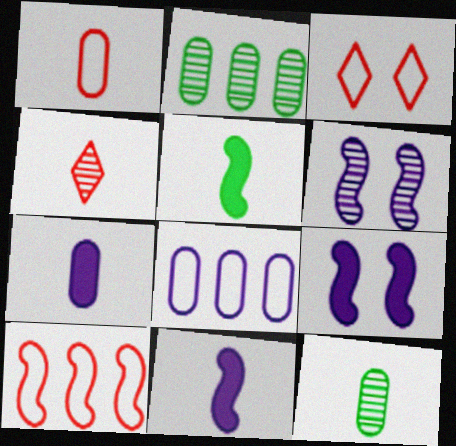[[1, 3, 10], 
[1, 7, 12], 
[2, 3, 11], 
[2, 4, 6], 
[5, 6, 10]]